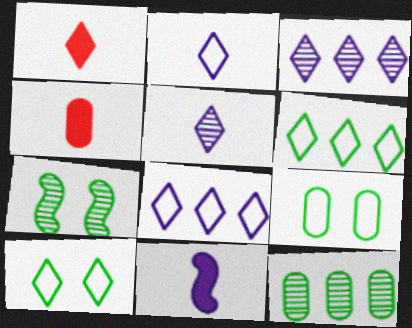[[1, 3, 10], 
[4, 7, 8]]